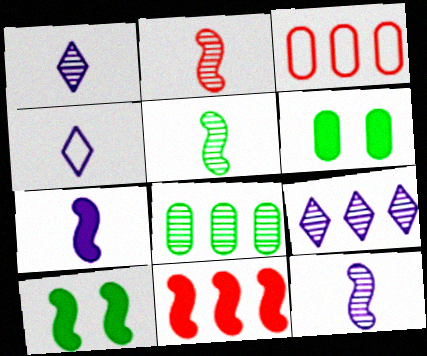[[1, 3, 10], 
[2, 5, 12], 
[7, 10, 11]]